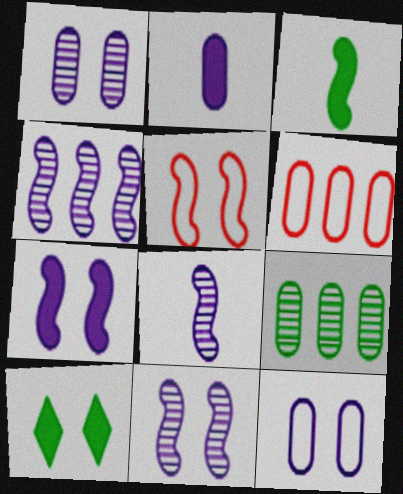[[1, 5, 10], 
[3, 4, 5], 
[4, 8, 11], 
[6, 8, 10]]